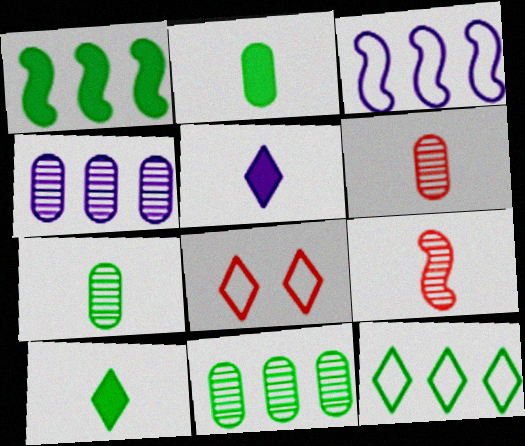[[1, 11, 12]]